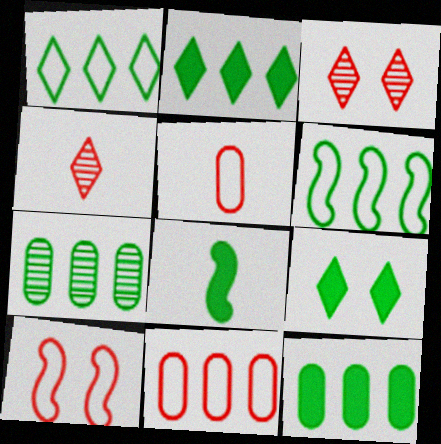[[2, 6, 7], 
[8, 9, 12]]